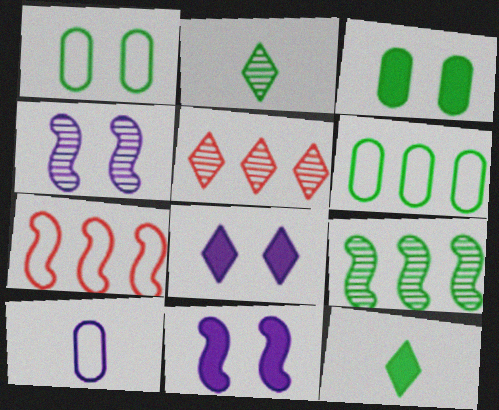[[1, 9, 12]]